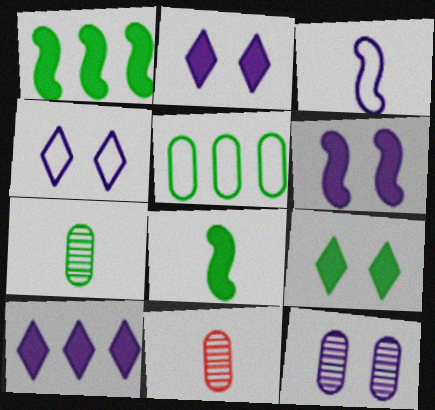[[1, 4, 11], 
[3, 10, 12], 
[4, 6, 12]]